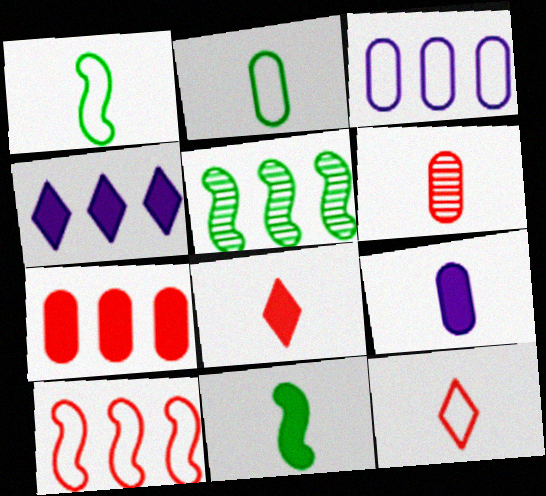[[2, 6, 9], 
[8, 9, 11]]